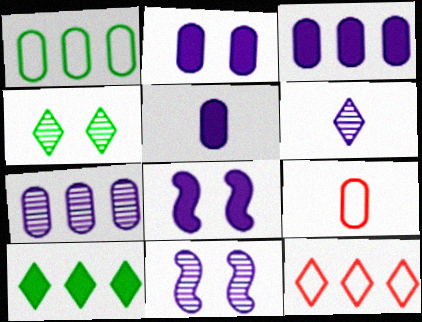[[2, 3, 5], 
[6, 7, 11], 
[9, 10, 11]]